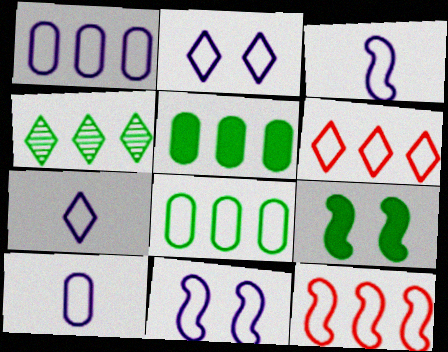[[1, 2, 3], 
[1, 7, 11], 
[3, 7, 10]]